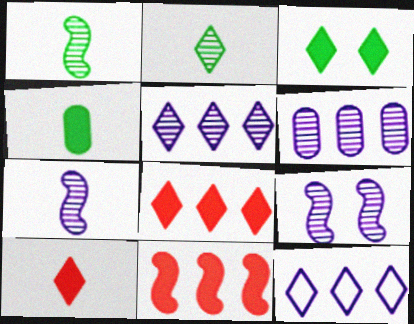[]